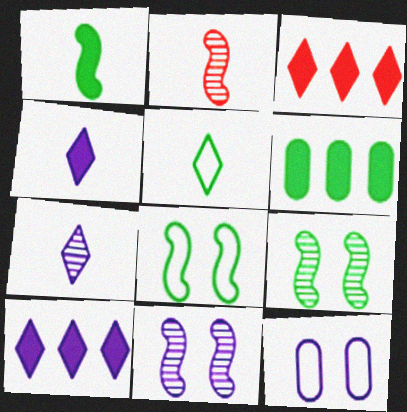[[5, 6, 9]]